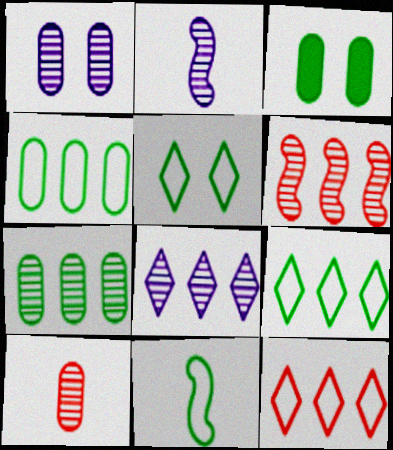[[1, 2, 8], 
[1, 7, 10], 
[2, 3, 12], 
[4, 5, 11], 
[6, 7, 8]]